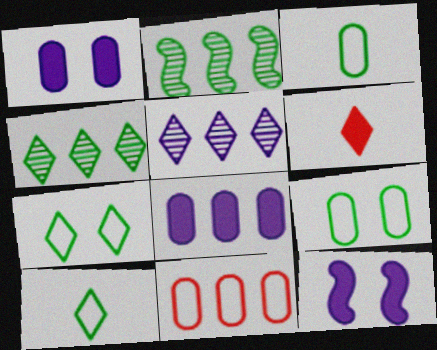[[5, 6, 7]]